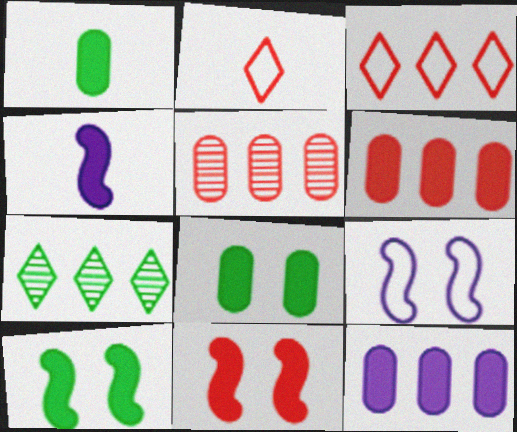[[2, 5, 11]]